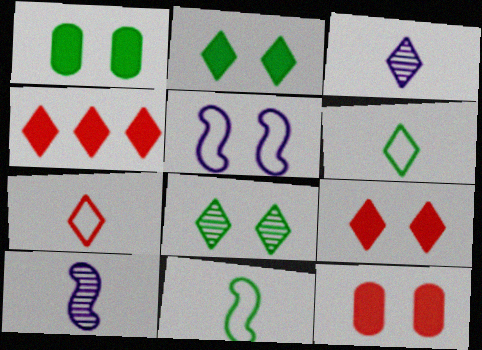[[5, 8, 12]]